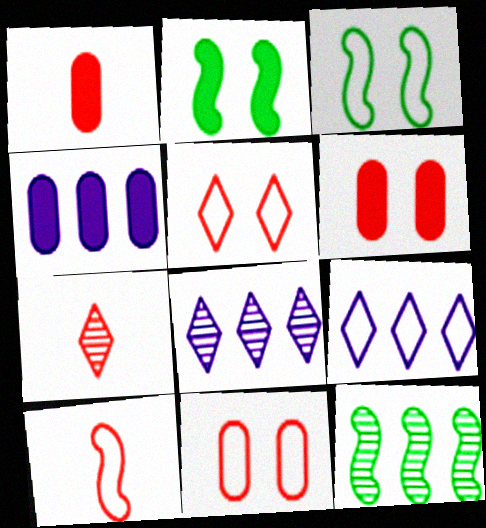[[1, 3, 8], 
[1, 7, 10], 
[3, 4, 7]]